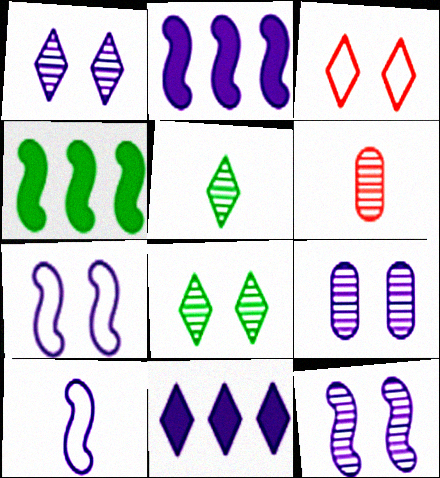[[1, 9, 12], 
[2, 10, 12], 
[3, 5, 11], 
[9, 10, 11]]